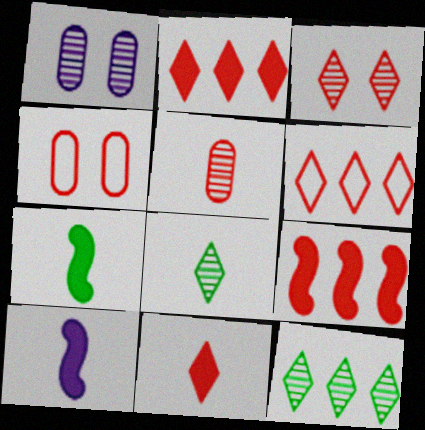[[1, 6, 7], 
[3, 6, 11], 
[4, 10, 12]]